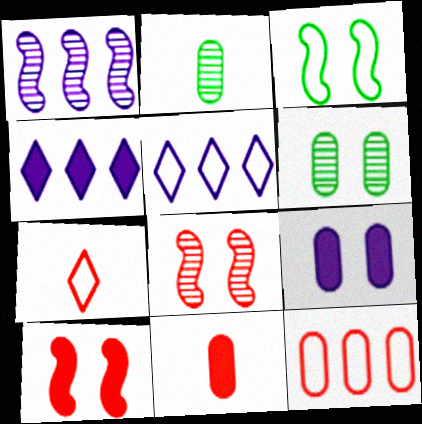[[2, 5, 10], 
[2, 9, 12]]